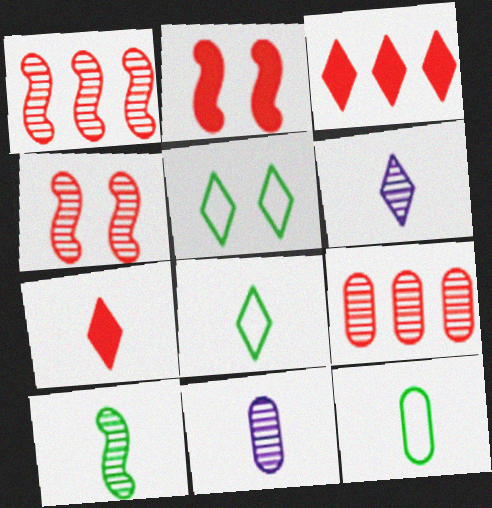[[3, 5, 6], 
[6, 7, 8]]